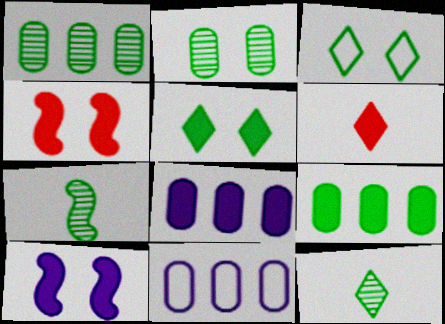[[3, 7, 9], 
[4, 11, 12], 
[6, 9, 10]]